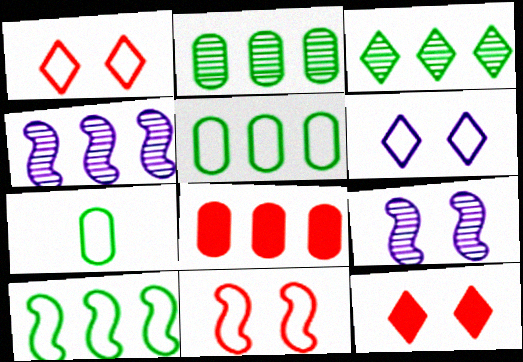[[4, 7, 12]]